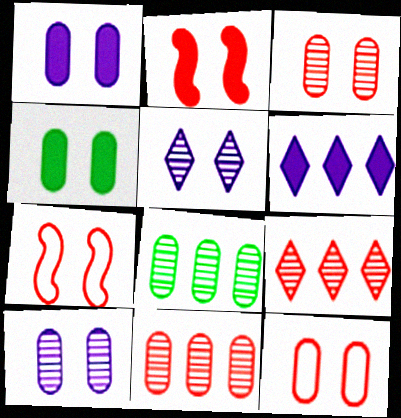[[4, 5, 7], 
[4, 10, 12]]